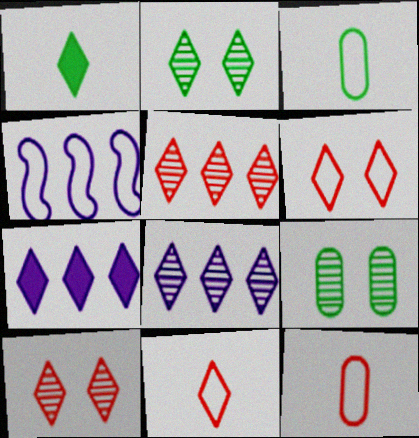[[1, 6, 8], 
[2, 7, 11], 
[3, 4, 6]]